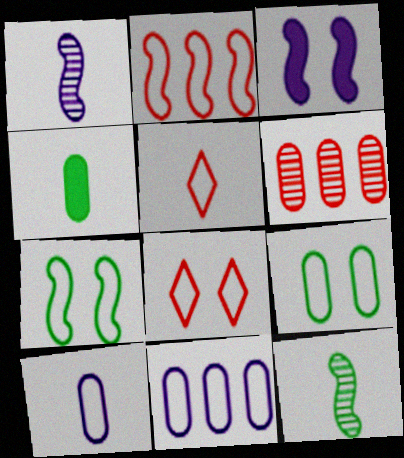[[1, 4, 5], 
[2, 3, 12], 
[5, 7, 11]]